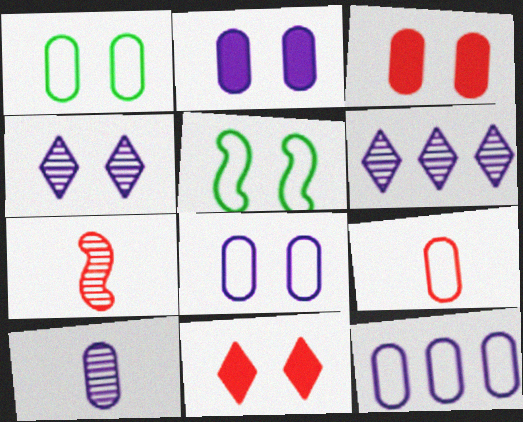[[1, 9, 12], 
[2, 10, 12], 
[3, 4, 5]]